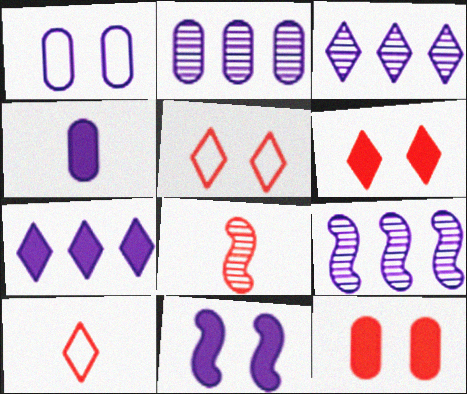[[1, 2, 4], 
[2, 3, 9], 
[4, 7, 11]]